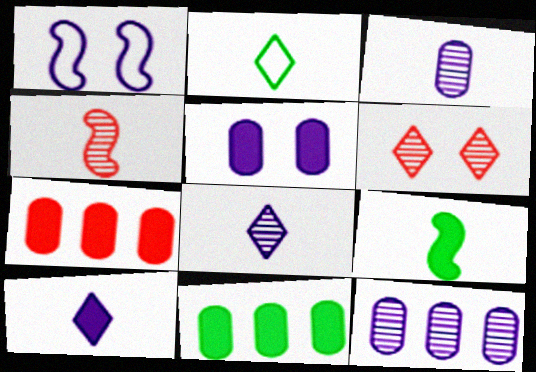[[1, 10, 12]]